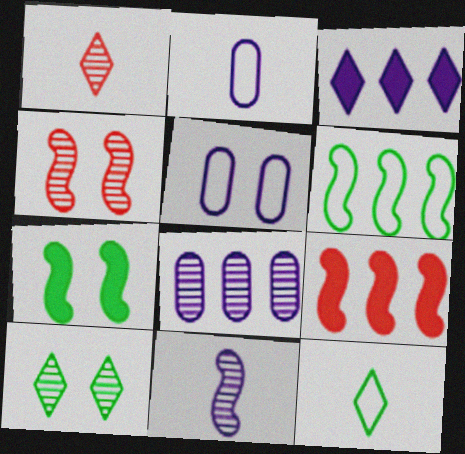[[2, 9, 10], 
[3, 5, 11]]